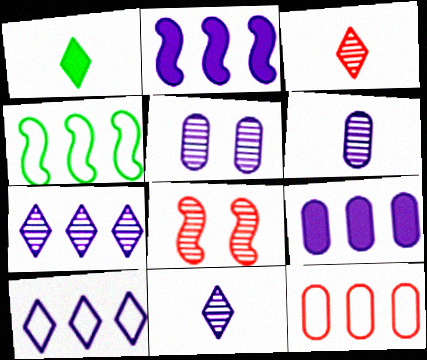[[4, 10, 12]]